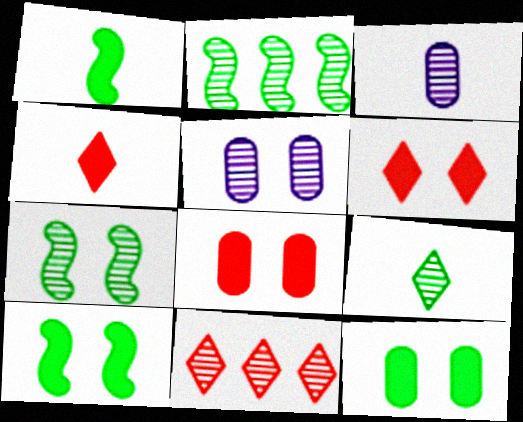[[3, 7, 11]]